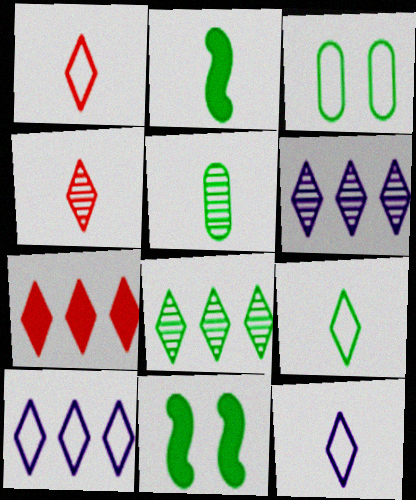[[1, 9, 12], 
[2, 3, 8], 
[2, 5, 9], 
[7, 8, 10]]